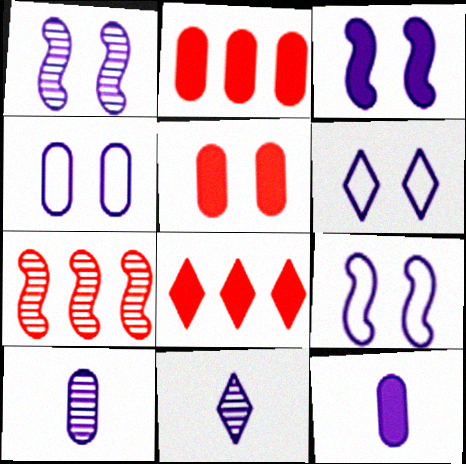[[1, 3, 9], 
[4, 6, 9]]